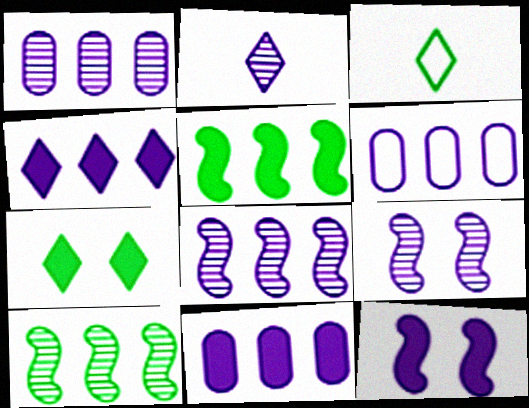[[1, 2, 9], 
[1, 6, 11], 
[2, 6, 12], 
[4, 6, 8]]